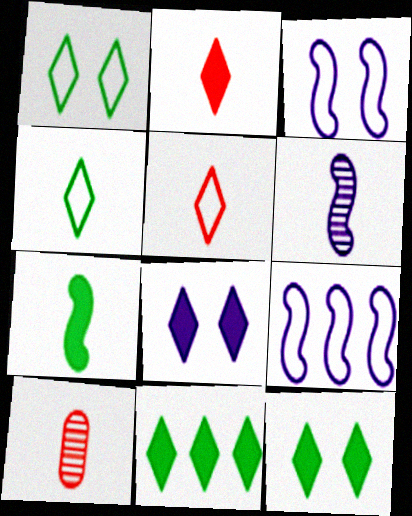[[2, 8, 11], 
[3, 10, 11], 
[9, 10, 12]]